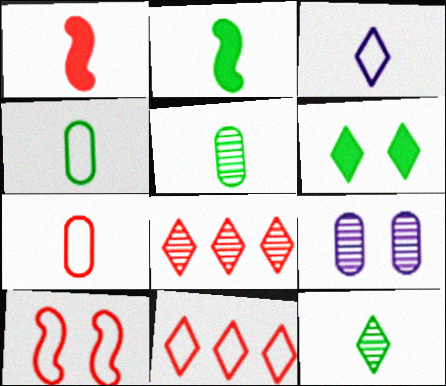[[1, 3, 5], 
[2, 4, 12], 
[2, 9, 11], 
[3, 6, 8], 
[6, 9, 10], 
[7, 10, 11]]